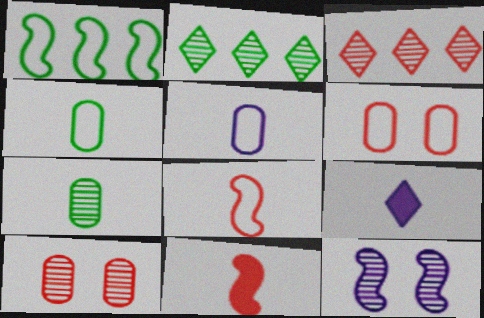[[1, 9, 10], 
[1, 11, 12], 
[3, 6, 11], 
[3, 7, 12], 
[7, 8, 9]]